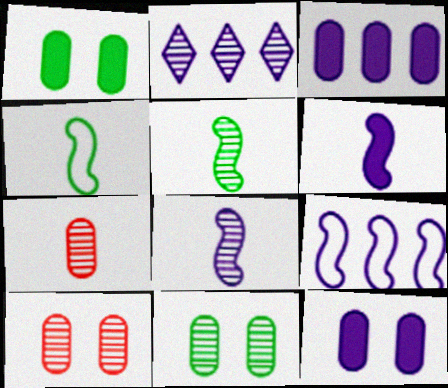[[2, 3, 9], 
[2, 5, 10]]